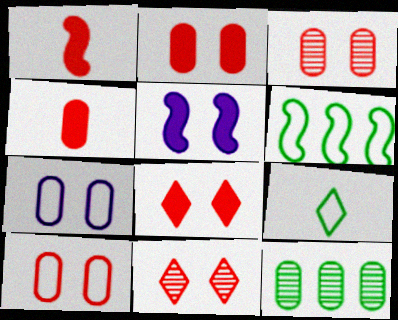[[2, 3, 10], 
[4, 7, 12]]